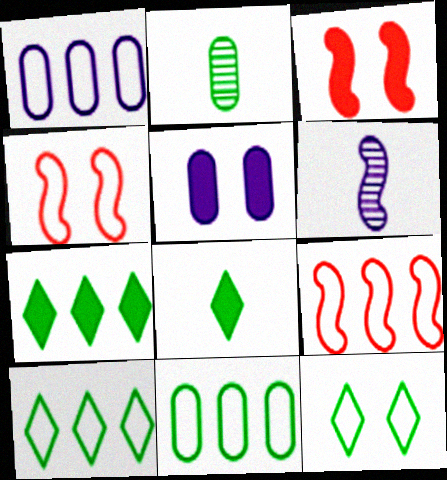[[1, 9, 10]]